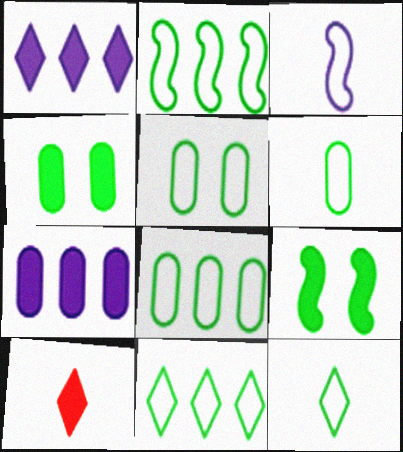[[2, 5, 12], 
[2, 8, 11], 
[5, 6, 8], 
[7, 9, 10]]